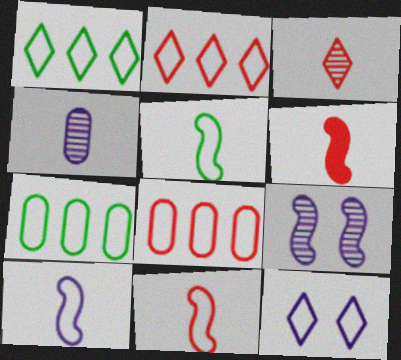[[5, 8, 12], 
[5, 10, 11], 
[7, 11, 12]]